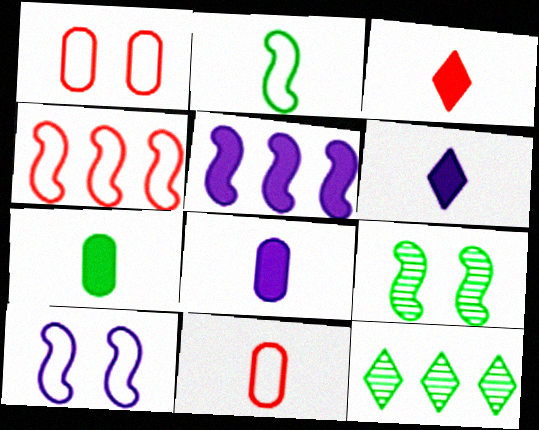[[2, 4, 10]]